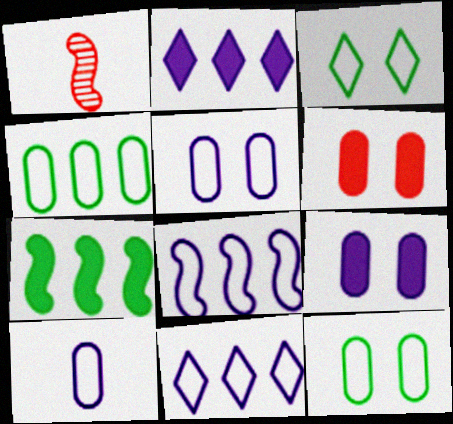[[1, 2, 12]]